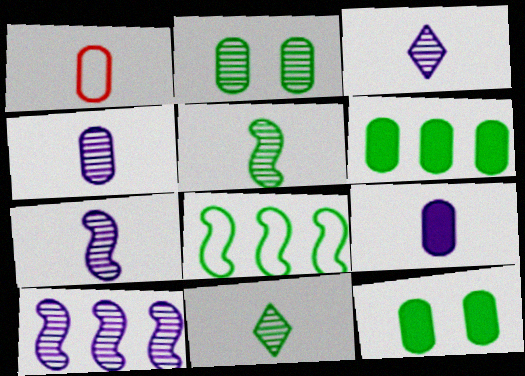[[3, 4, 7], 
[8, 11, 12]]